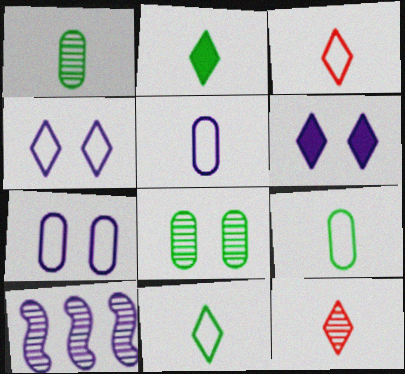[[5, 6, 10], 
[8, 10, 12]]